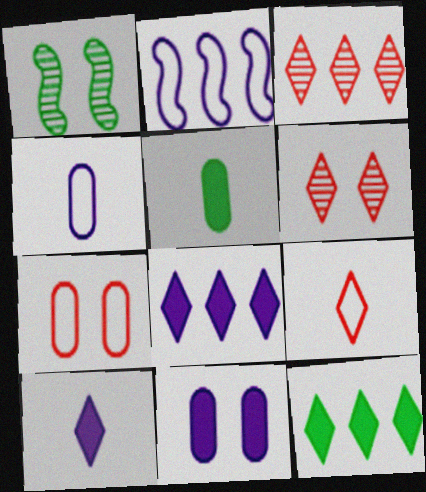[[2, 5, 6]]